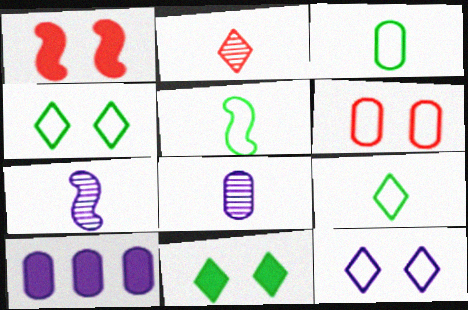[[3, 5, 9], 
[7, 10, 12]]